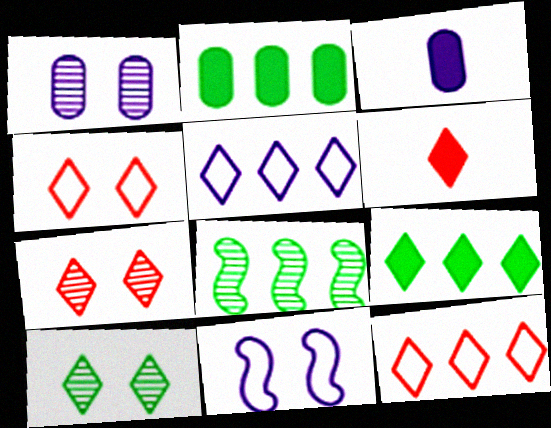[[3, 4, 8], 
[5, 6, 10], 
[6, 7, 12]]